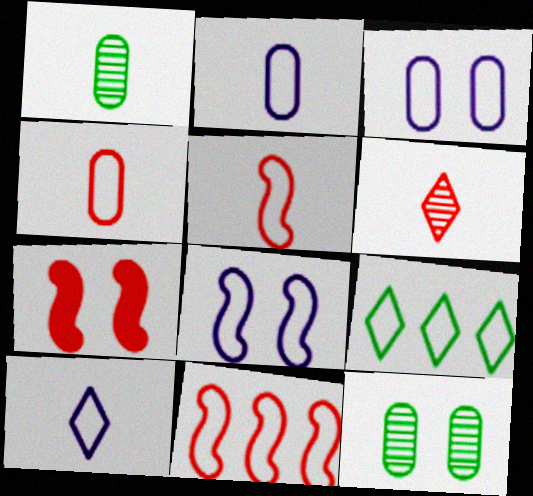[[3, 5, 9], 
[4, 8, 9]]